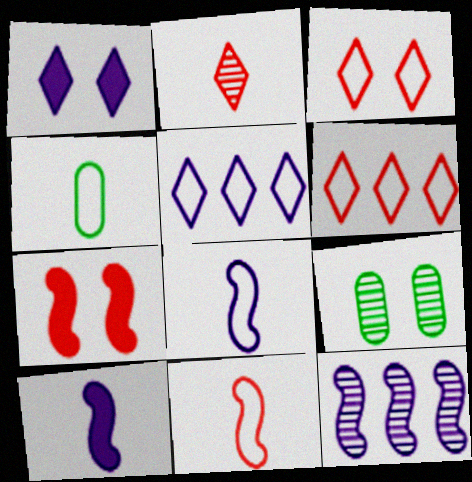[[2, 4, 10], 
[2, 9, 12], 
[6, 9, 10]]